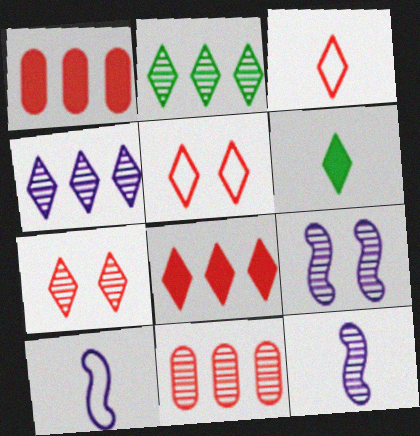[[3, 7, 8], 
[4, 5, 6]]